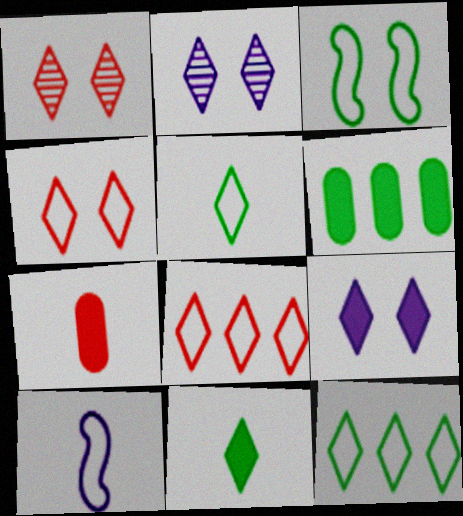[[1, 6, 10], 
[2, 8, 11]]